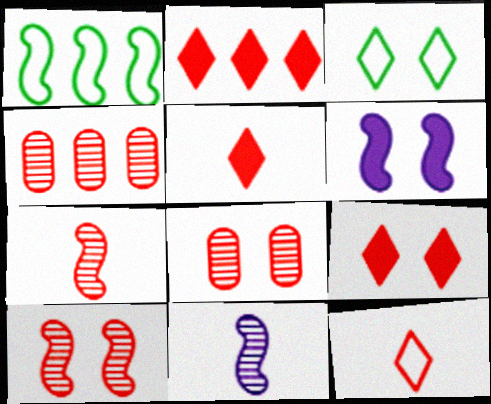[[1, 6, 7], 
[2, 5, 9], 
[3, 6, 8]]